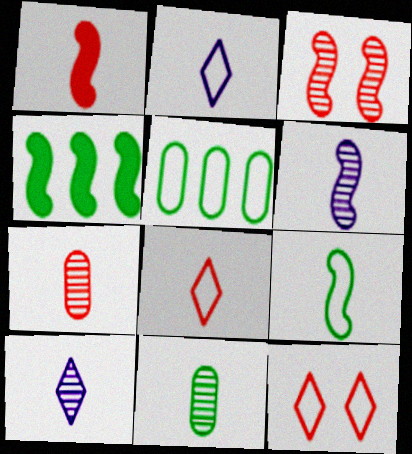[[1, 2, 11], 
[1, 6, 9], 
[1, 7, 8]]